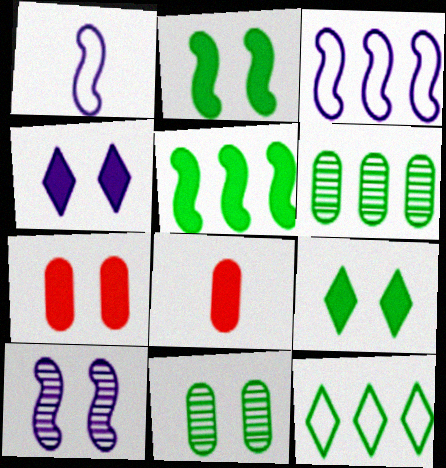[[2, 4, 7], 
[4, 5, 8], 
[5, 6, 12], 
[8, 10, 12]]